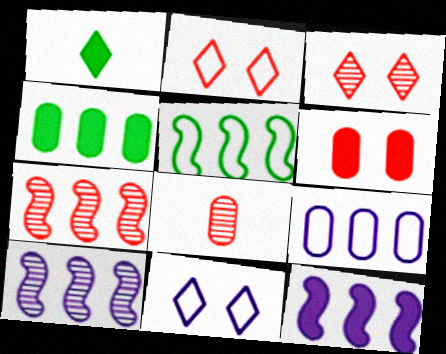[[1, 6, 12], 
[3, 7, 8], 
[5, 7, 12]]